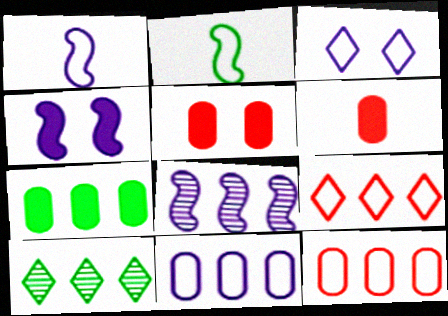[[1, 3, 11], 
[1, 4, 8], 
[1, 5, 10], 
[2, 3, 12], 
[7, 8, 9]]